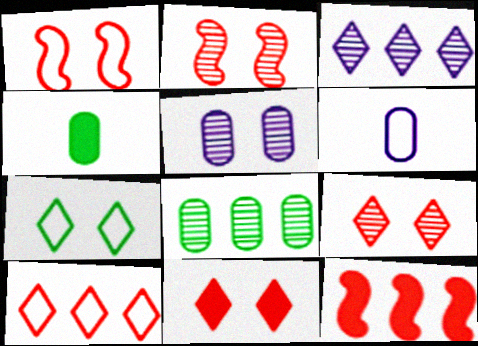[[1, 3, 4]]